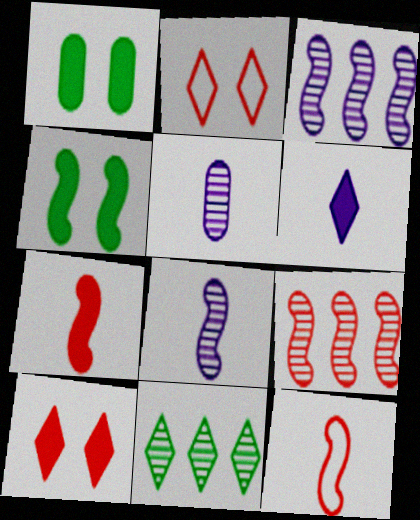[[2, 6, 11], 
[3, 4, 12]]